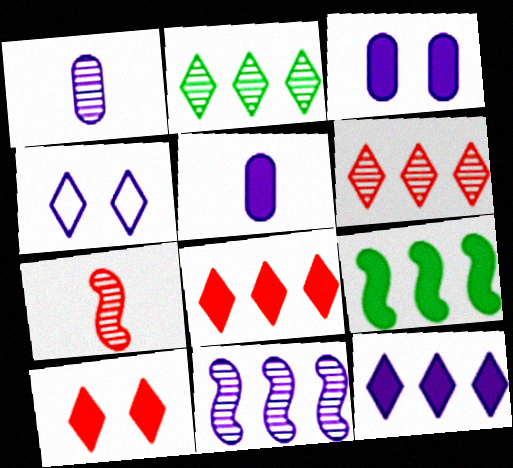[[4, 5, 11], 
[5, 9, 10]]